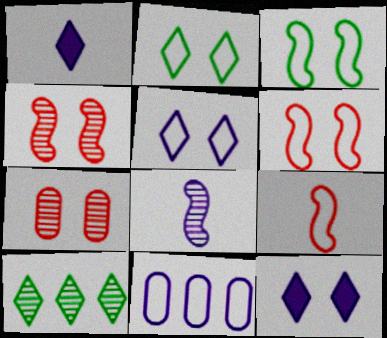[[2, 9, 11], 
[3, 7, 12], 
[7, 8, 10], 
[8, 11, 12]]